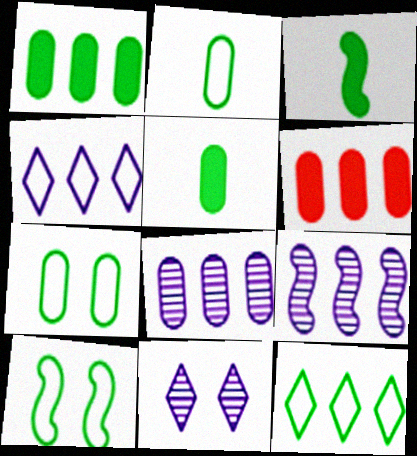[[2, 10, 12], 
[6, 9, 12]]